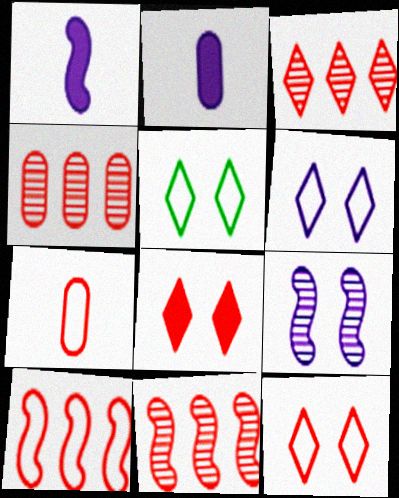[[1, 4, 5], 
[2, 5, 11], 
[3, 4, 11], 
[5, 6, 12], 
[7, 8, 11], 
[7, 10, 12]]